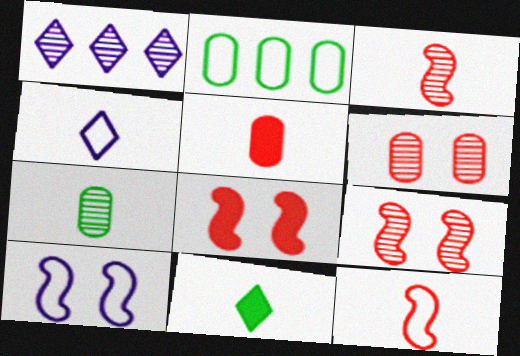[[1, 7, 9]]